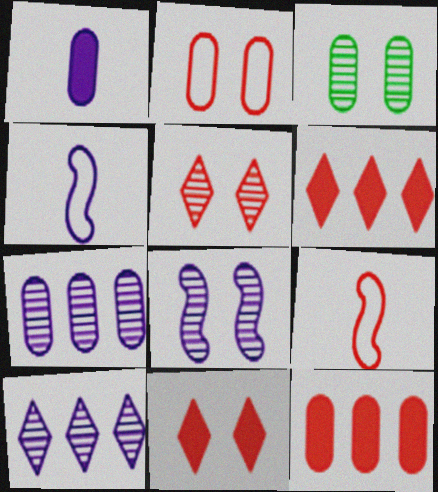[[3, 4, 6], 
[3, 5, 8], 
[5, 9, 12]]